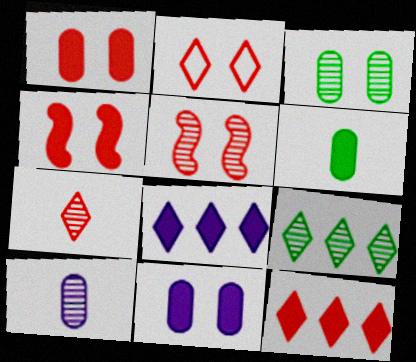[[1, 2, 5], 
[2, 7, 12], 
[4, 6, 8], 
[5, 9, 10]]